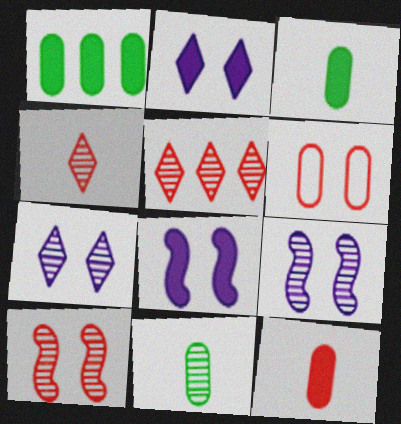[[5, 9, 11]]